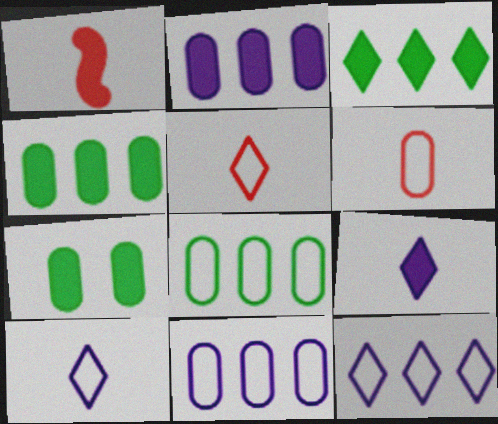[]